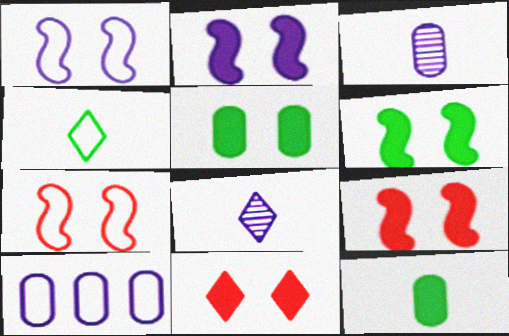[[2, 5, 11], 
[2, 6, 9], 
[2, 8, 10], 
[4, 7, 10]]